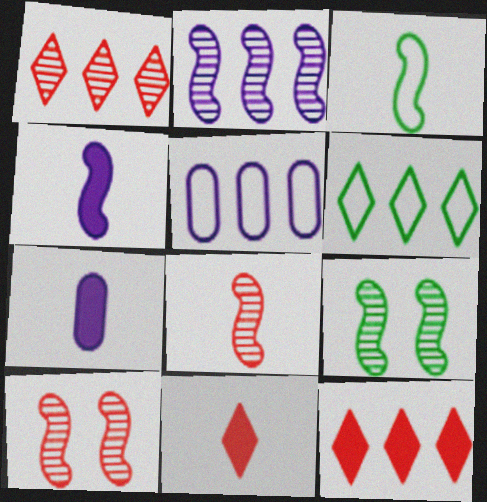[[2, 8, 9], 
[3, 4, 8], 
[5, 9, 11], 
[6, 7, 10]]